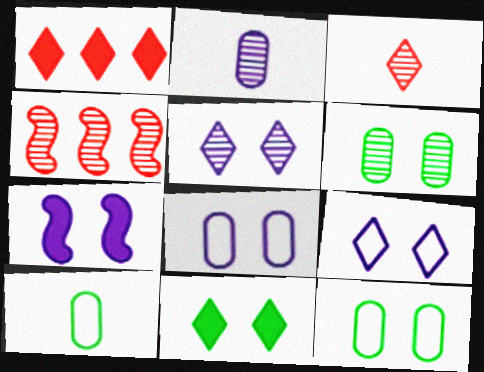[[5, 7, 8]]